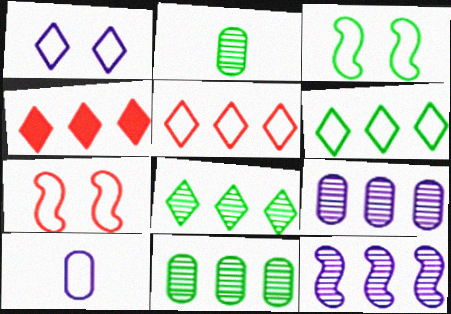[[3, 5, 10], 
[6, 7, 10]]